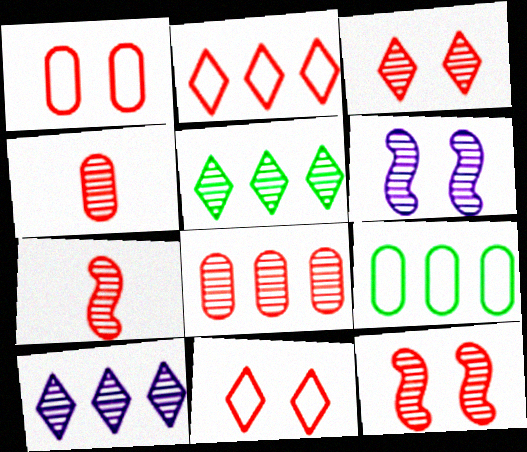[[3, 7, 8], 
[4, 5, 6]]